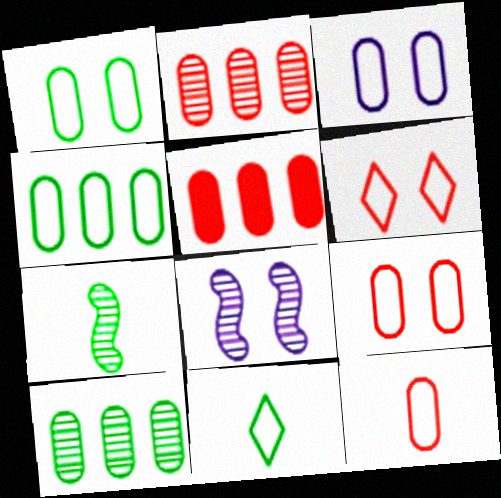[[1, 3, 9], 
[3, 4, 12], 
[5, 8, 11]]